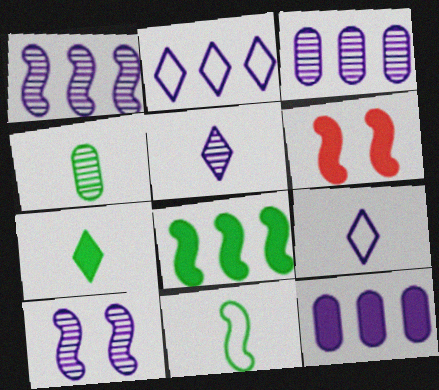[[1, 2, 12], 
[1, 6, 11], 
[2, 4, 6], 
[3, 5, 10], 
[4, 7, 11], 
[6, 7, 12], 
[9, 10, 12]]